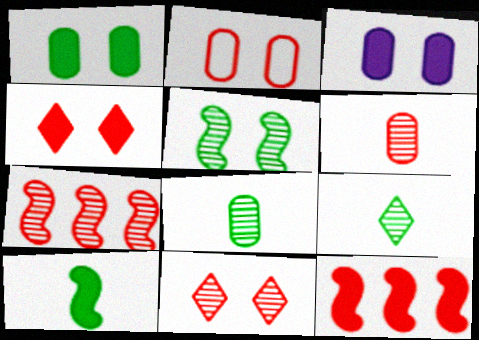[[6, 7, 11]]